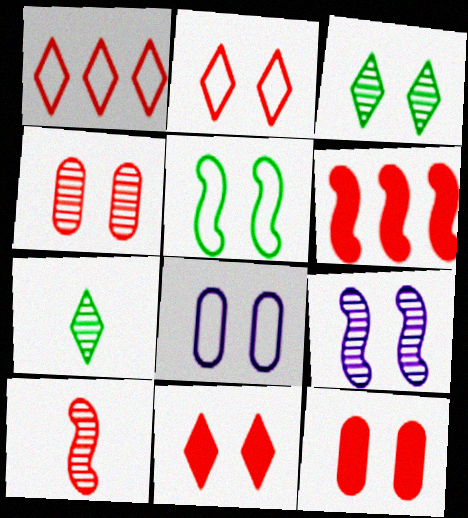[[1, 10, 12], 
[2, 5, 8], 
[3, 4, 9], 
[6, 7, 8]]